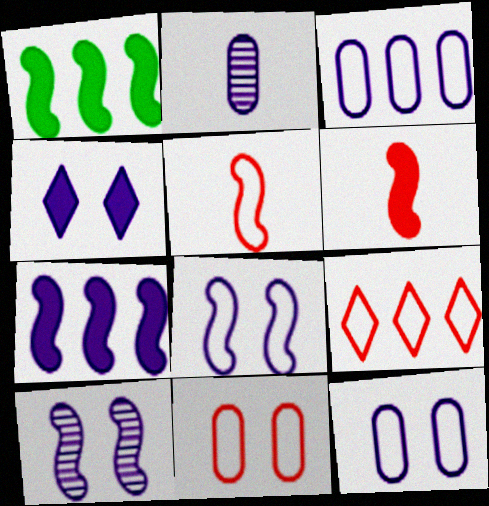[[1, 5, 10], 
[4, 10, 12], 
[5, 9, 11]]